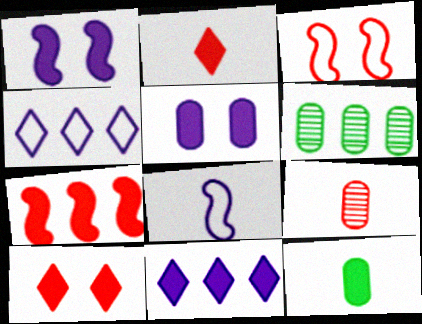[[4, 6, 7], 
[6, 8, 10]]